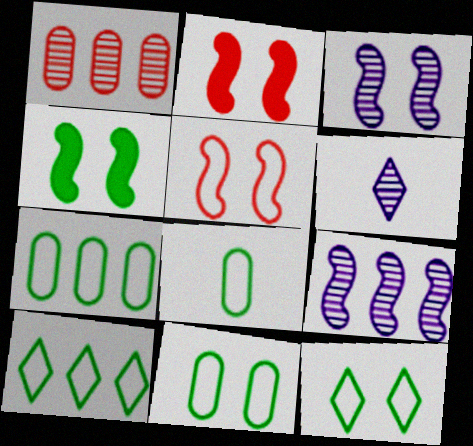[[2, 6, 7], 
[3, 4, 5], 
[7, 8, 11]]